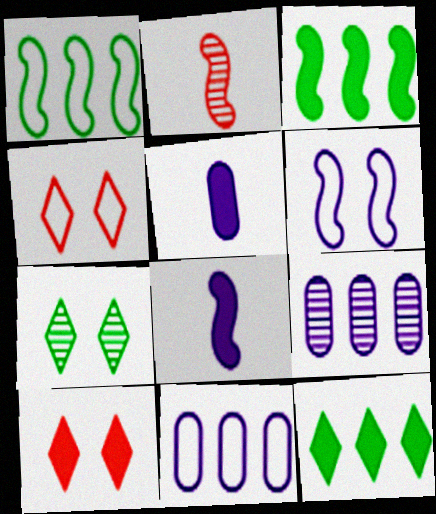[[2, 3, 6], 
[2, 7, 9], 
[3, 5, 10]]